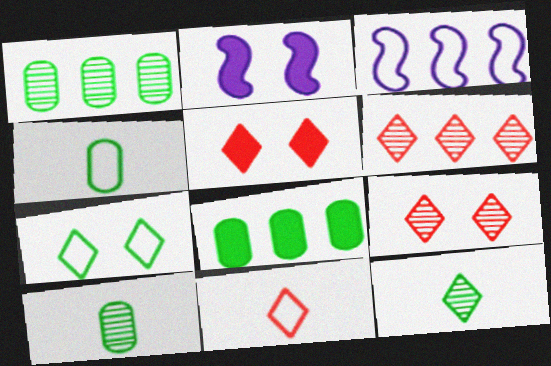[[1, 2, 11], 
[2, 4, 6], 
[3, 5, 10], 
[3, 6, 8], 
[5, 6, 11]]